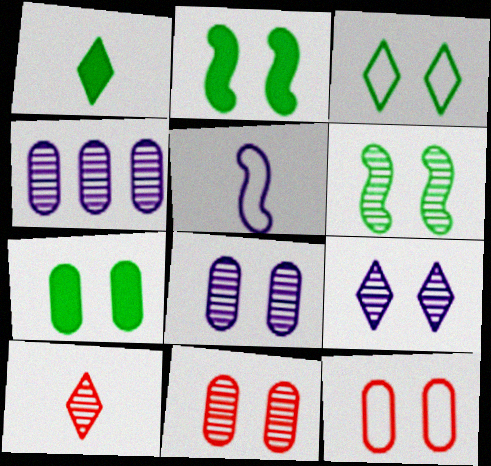[[2, 9, 12], 
[3, 6, 7], 
[4, 6, 10], 
[6, 9, 11], 
[7, 8, 12]]